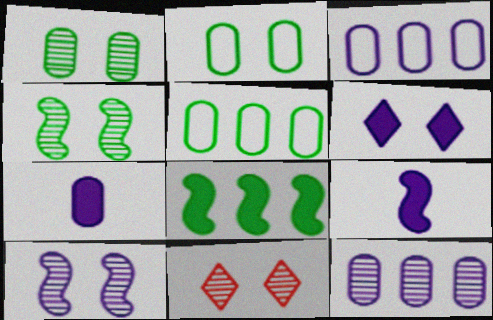[[1, 10, 11], 
[5, 9, 11]]